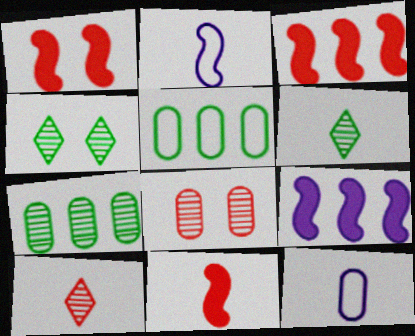[[1, 3, 11], 
[3, 4, 12], 
[6, 11, 12]]